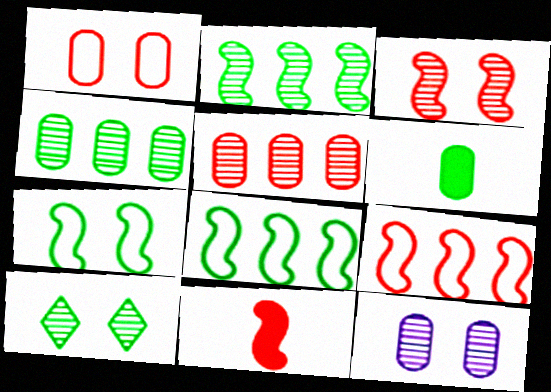[[3, 9, 11], 
[3, 10, 12], 
[6, 8, 10]]